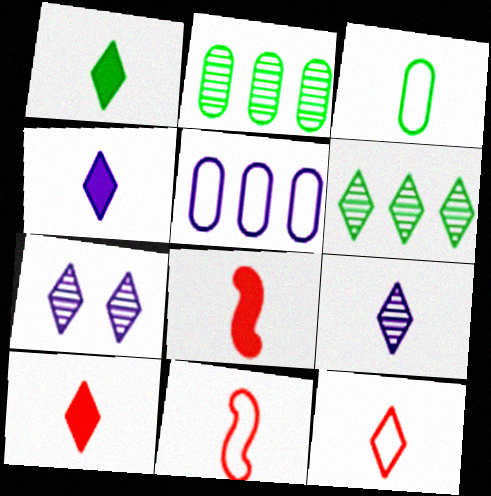[[1, 4, 10], 
[1, 9, 12], 
[3, 8, 9]]